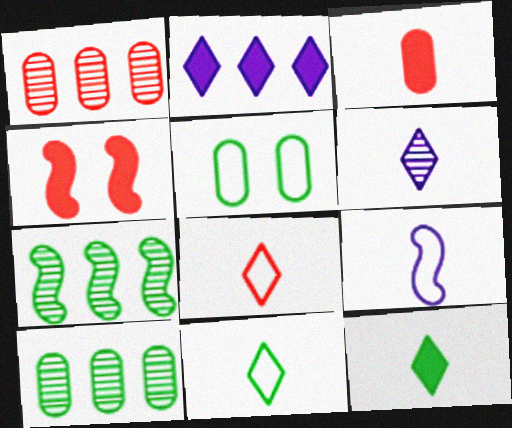[[1, 4, 8], 
[4, 7, 9], 
[5, 7, 12], 
[6, 8, 12]]